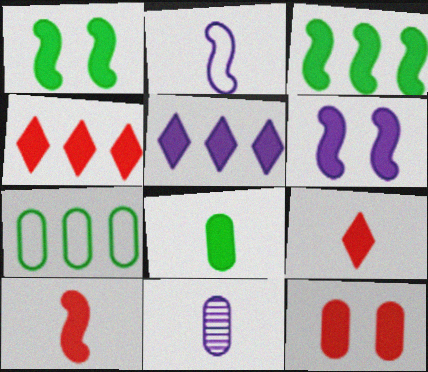[[3, 6, 10], 
[4, 6, 8], 
[4, 10, 12], 
[7, 11, 12]]